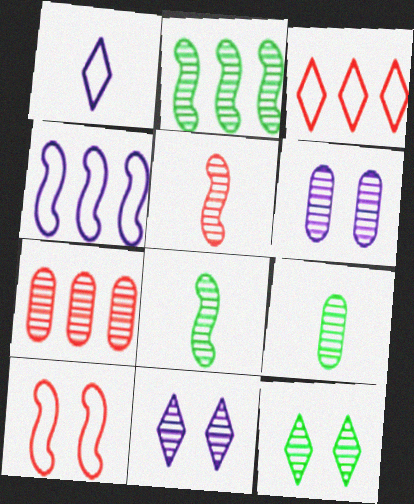[[2, 9, 12], 
[6, 7, 9], 
[7, 8, 11]]